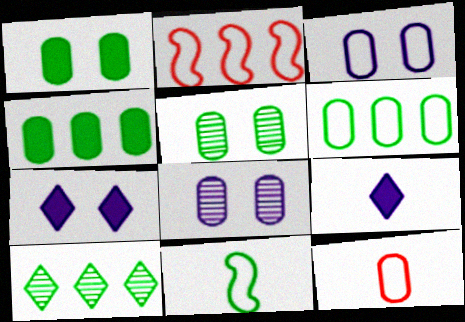[[1, 10, 11], 
[2, 5, 9], 
[3, 6, 12], 
[4, 8, 12]]